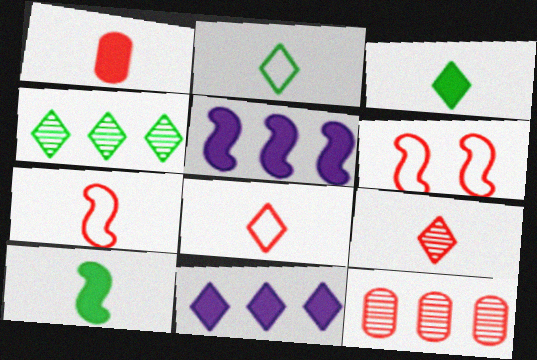[[1, 7, 9]]